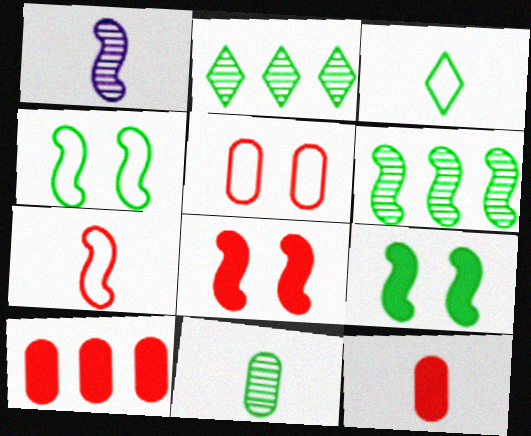[[1, 3, 12]]